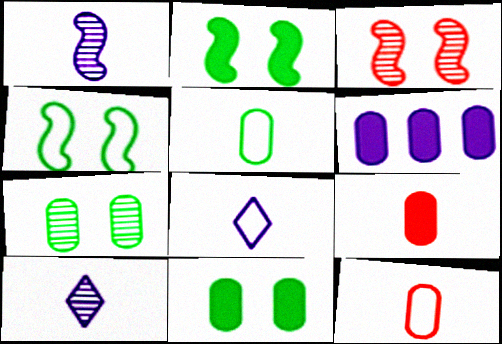[[6, 7, 12], 
[6, 9, 11]]